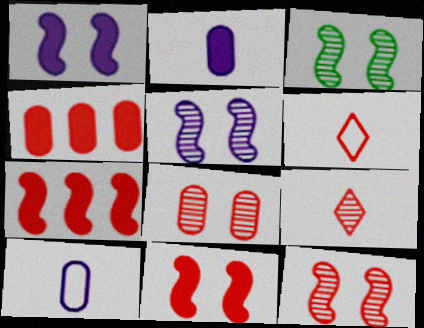[[3, 5, 12], 
[4, 6, 12], 
[6, 7, 8]]